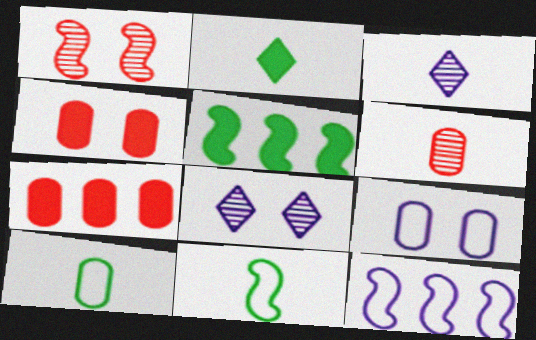[[7, 8, 11]]